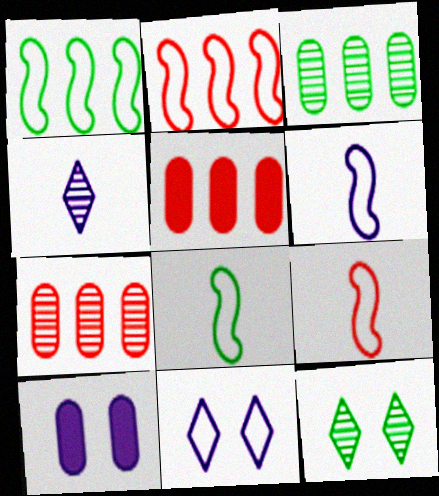[[5, 6, 12], 
[6, 8, 9]]